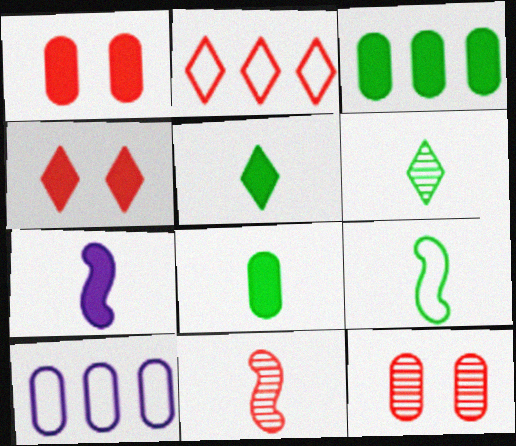[[1, 2, 11], 
[3, 4, 7], 
[6, 8, 9], 
[7, 9, 11], 
[8, 10, 12]]